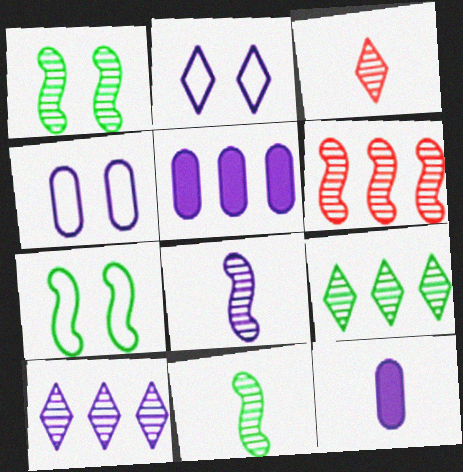[[1, 6, 8], 
[2, 5, 8], 
[3, 5, 7]]